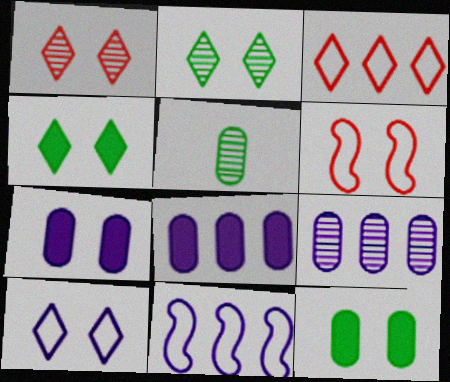[[1, 4, 10], 
[2, 6, 7]]